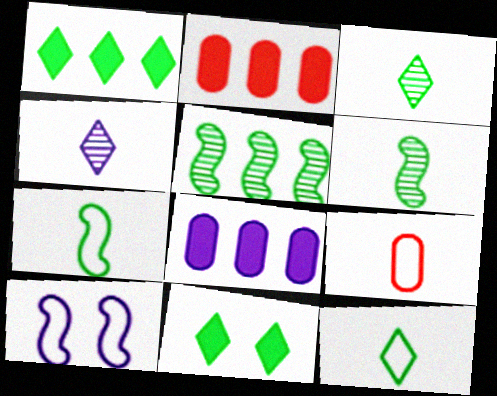[[2, 3, 10], 
[4, 8, 10]]